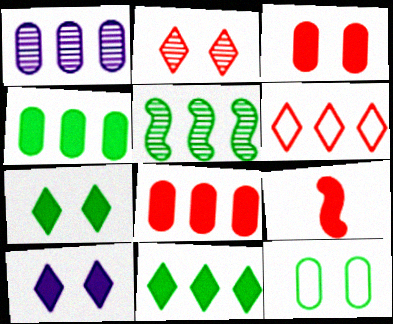[[4, 9, 10]]